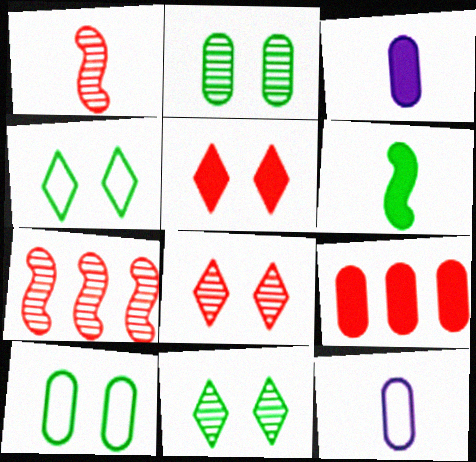[[2, 9, 12], 
[3, 4, 7]]